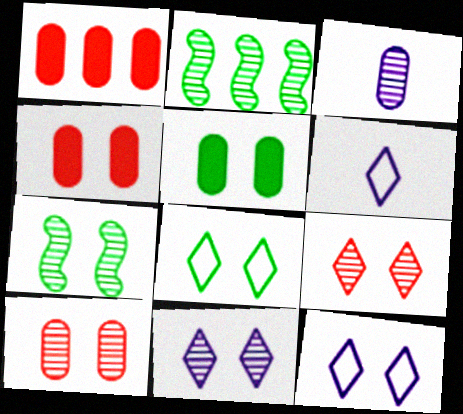[[1, 6, 7], 
[2, 3, 9], 
[2, 4, 6], 
[4, 7, 12], 
[5, 7, 8], 
[7, 10, 11]]